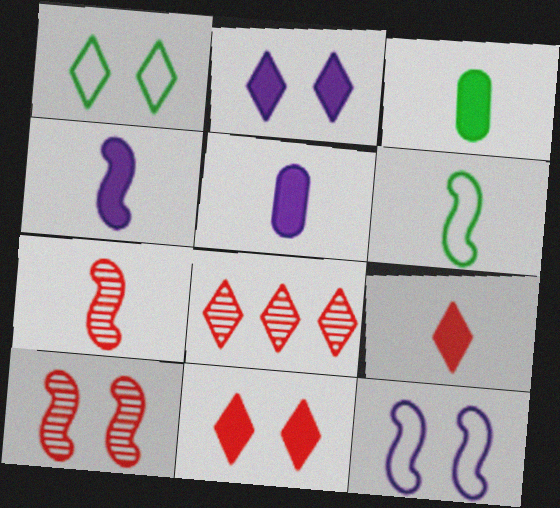[[3, 4, 9], 
[3, 8, 12], 
[4, 6, 7]]